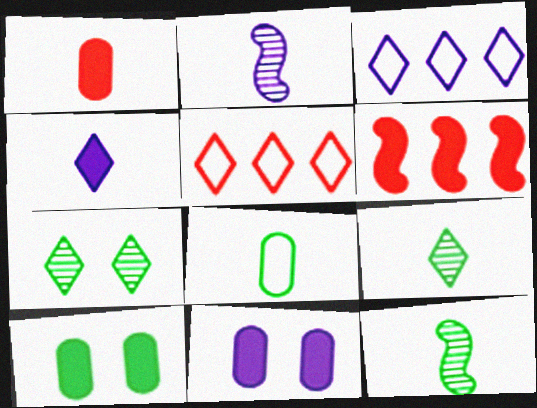[[2, 3, 11], 
[2, 5, 10], 
[4, 5, 7], 
[4, 6, 10], 
[5, 11, 12]]